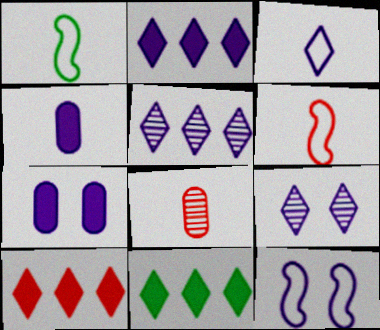[[2, 3, 9], 
[2, 10, 11], 
[4, 5, 12], 
[7, 9, 12], 
[8, 11, 12]]